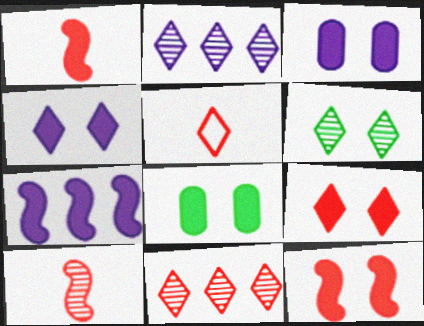[[4, 8, 12], 
[5, 9, 11]]